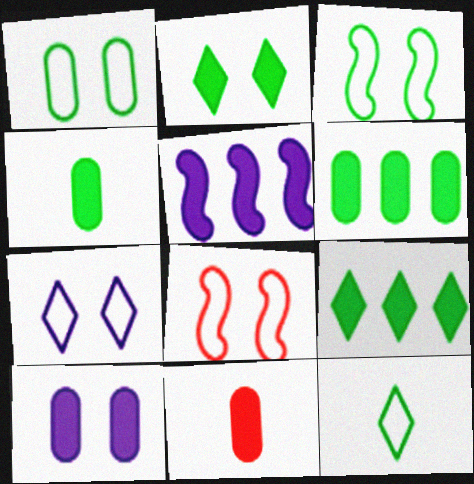[[1, 7, 8], 
[2, 5, 11], 
[6, 10, 11]]